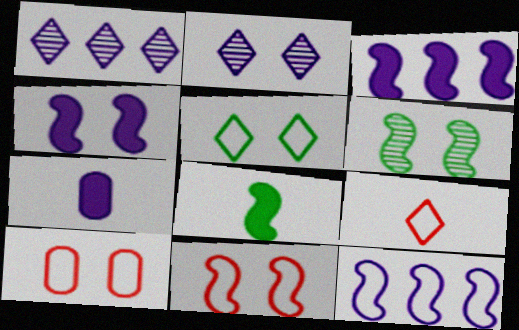[[1, 8, 10], 
[2, 7, 12], 
[4, 6, 11]]